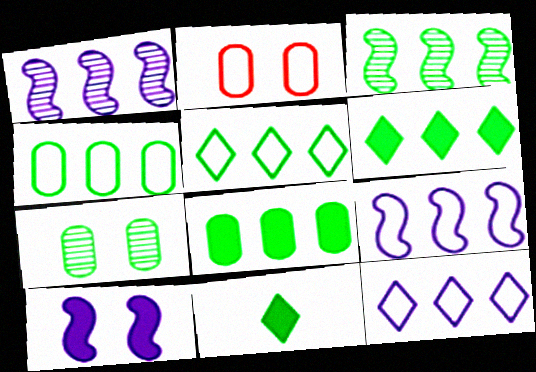[[1, 2, 11], 
[3, 4, 6], 
[3, 5, 8]]